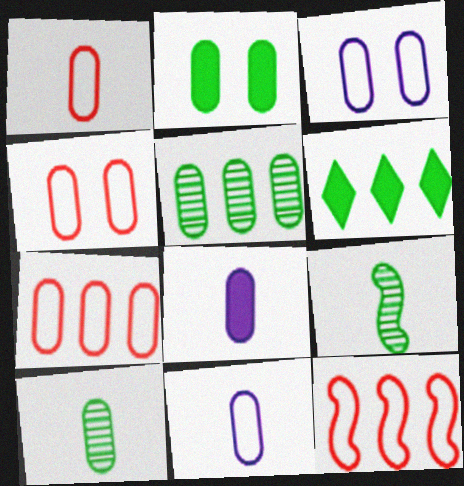[[1, 4, 7], 
[1, 8, 10], 
[4, 5, 8]]